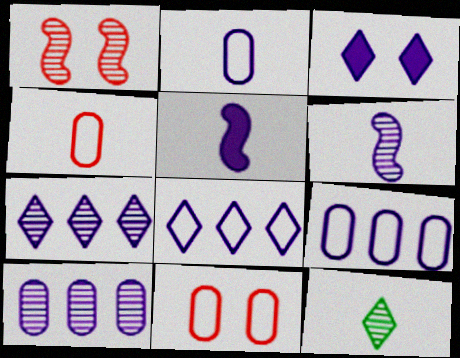[[1, 10, 12], 
[3, 6, 9], 
[4, 5, 12]]